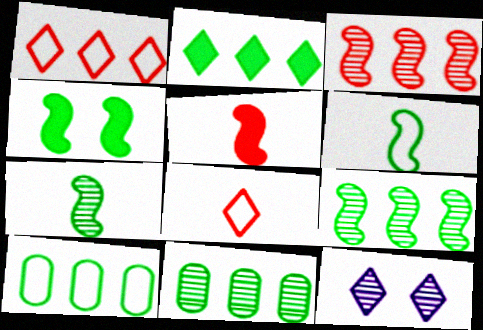[[2, 8, 12], 
[2, 9, 10], 
[4, 6, 9], 
[5, 10, 12]]